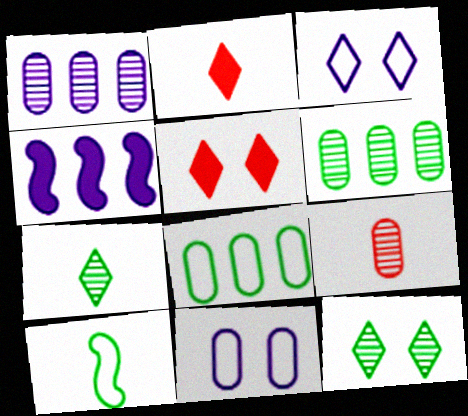[[1, 5, 10], 
[3, 5, 12]]